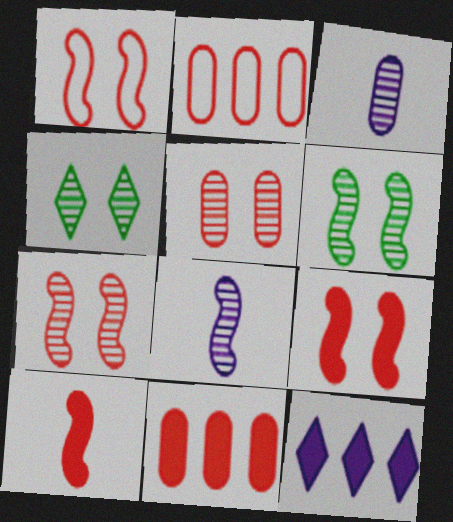[[1, 7, 9]]